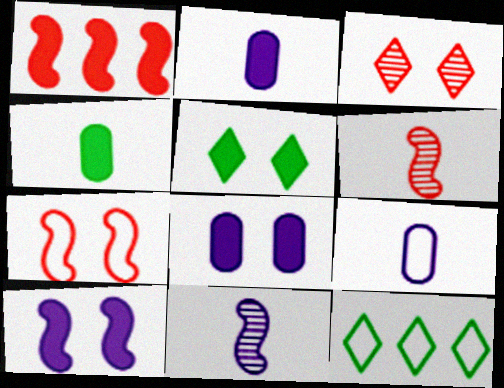[[1, 2, 5], 
[1, 6, 7], 
[6, 8, 12], 
[7, 9, 12]]